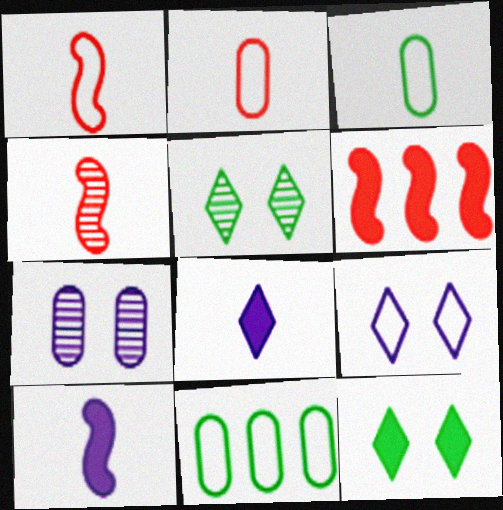[[1, 9, 11], 
[3, 4, 8]]